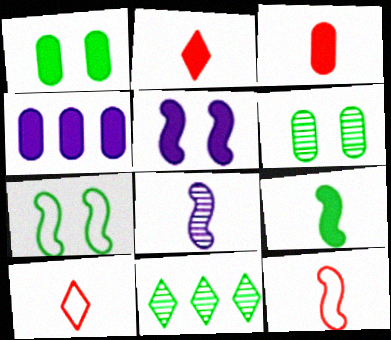[[1, 3, 4], 
[8, 9, 12]]